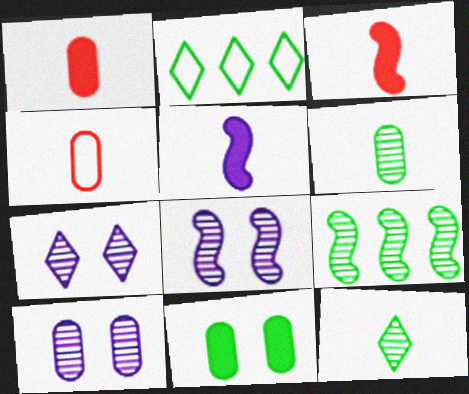[[1, 2, 8], 
[2, 3, 10], 
[4, 5, 12], 
[7, 8, 10]]